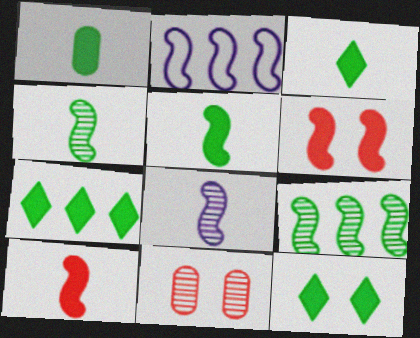[[1, 3, 5], 
[2, 3, 11], 
[2, 4, 6], 
[3, 7, 12]]